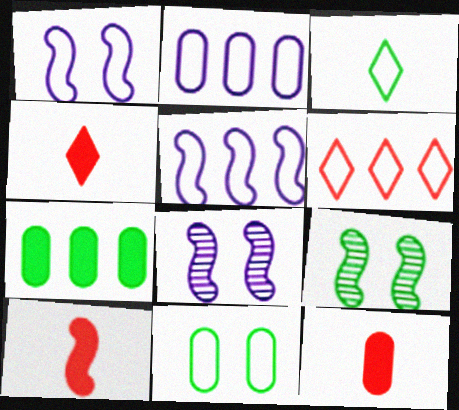[[2, 4, 9], 
[3, 7, 9], 
[4, 10, 12], 
[5, 9, 10]]